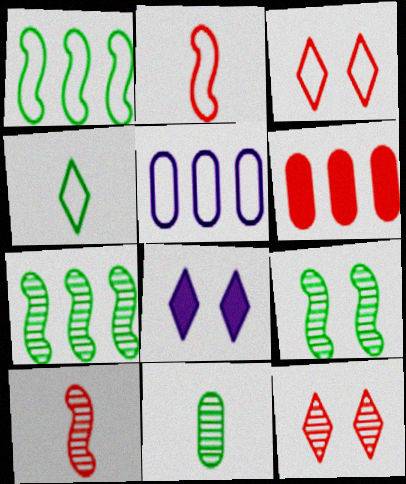[[2, 6, 12], 
[3, 6, 10]]